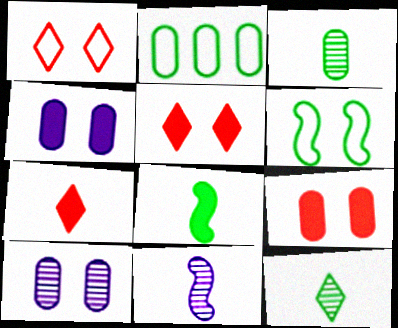[[2, 5, 11], 
[5, 6, 10]]